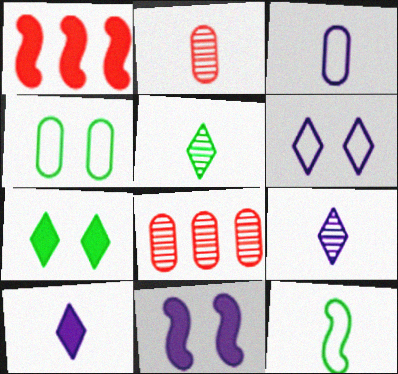[[1, 4, 9], 
[2, 10, 12]]